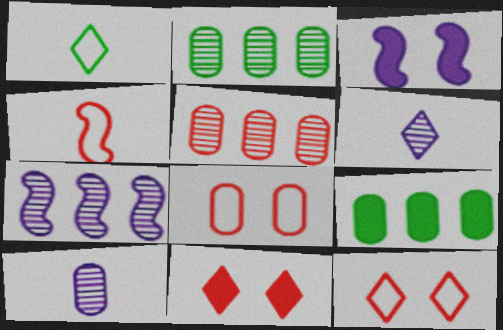[[1, 3, 5], 
[4, 5, 11], 
[8, 9, 10]]